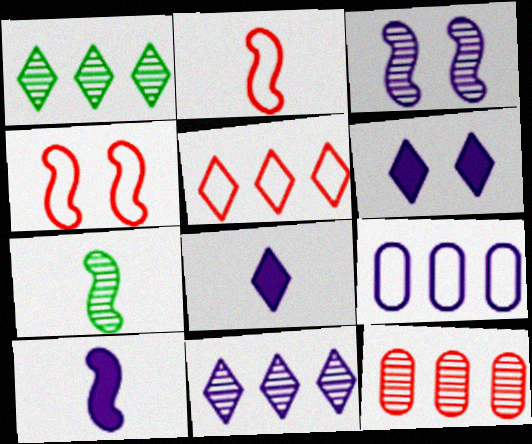[[2, 7, 10], 
[3, 8, 9]]